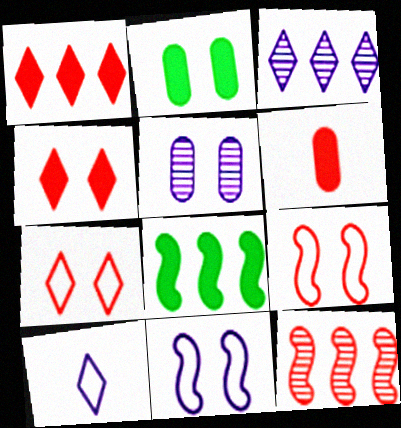[[2, 10, 12], 
[6, 7, 12]]